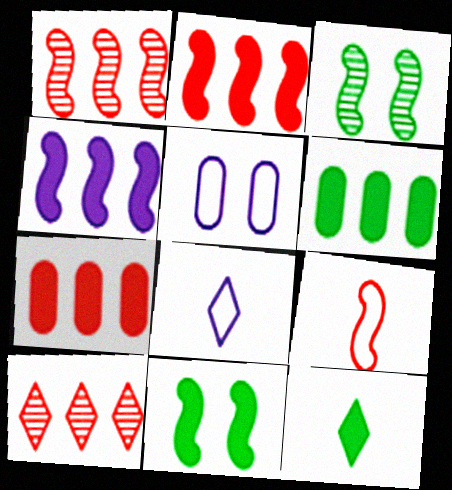[[1, 5, 12], 
[3, 4, 9], 
[3, 7, 8], 
[6, 11, 12]]